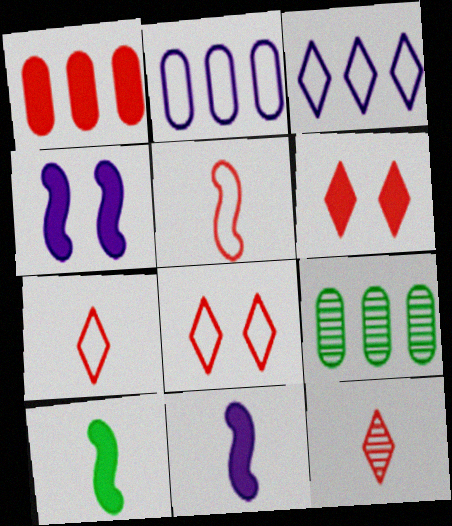[[1, 2, 9], 
[4, 7, 9], 
[8, 9, 11]]